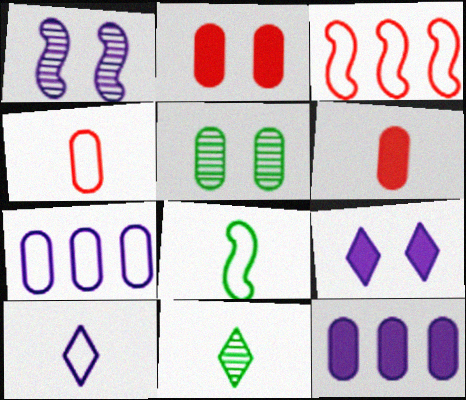[[1, 10, 12], 
[4, 5, 12], 
[4, 8, 10], 
[5, 6, 7]]